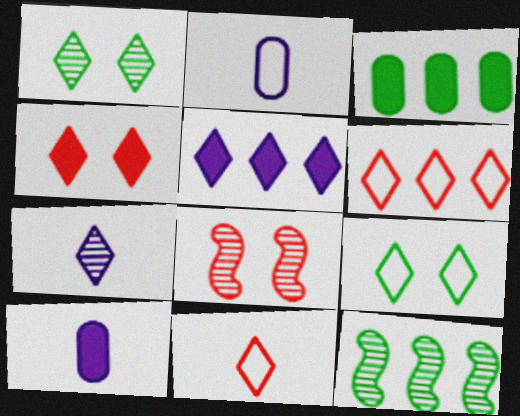[[1, 5, 11], 
[2, 4, 12]]